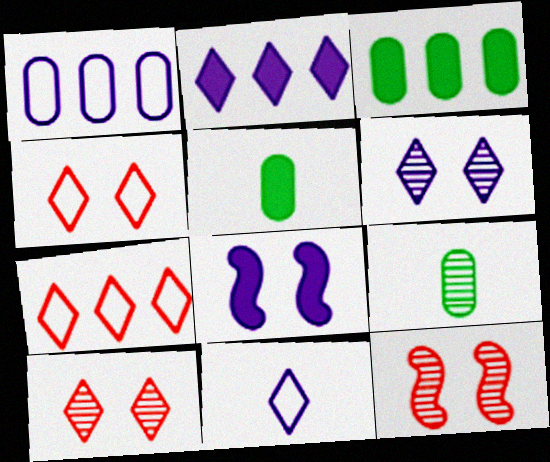[[2, 6, 11], 
[3, 11, 12], 
[7, 8, 9]]